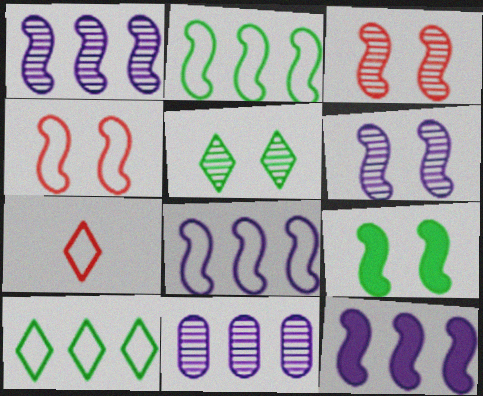[[1, 8, 12], 
[4, 6, 9], 
[7, 9, 11]]